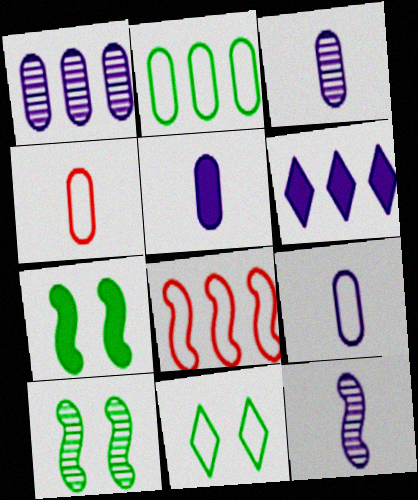[[3, 5, 9], 
[4, 6, 10], 
[7, 8, 12], 
[8, 9, 11]]